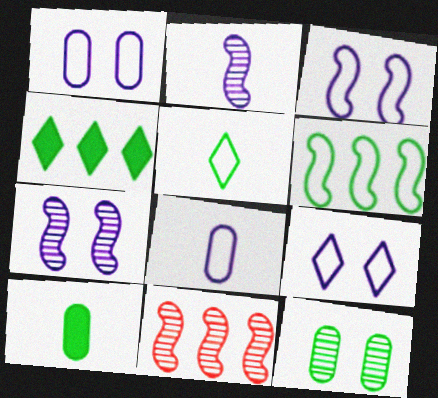[[1, 3, 9], 
[9, 10, 11]]